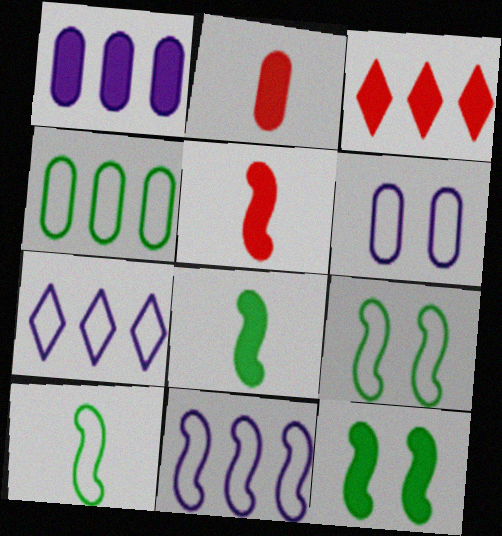[]